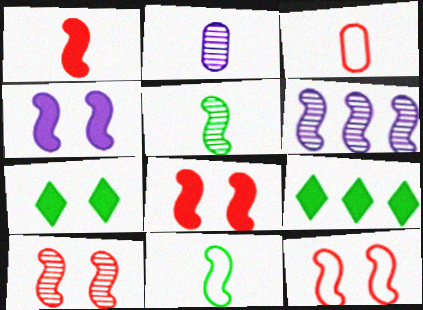[[2, 9, 12], 
[3, 6, 7], 
[5, 6, 10], 
[6, 8, 11], 
[8, 10, 12]]